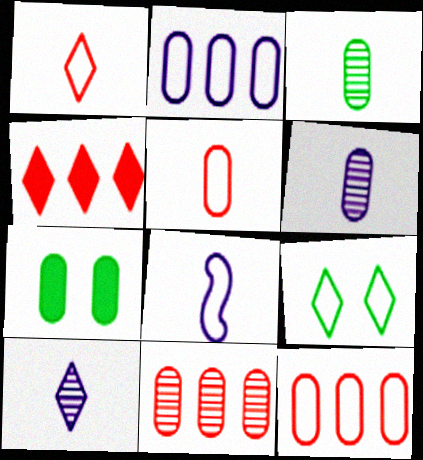[[4, 9, 10], 
[6, 7, 12], 
[8, 9, 12]]